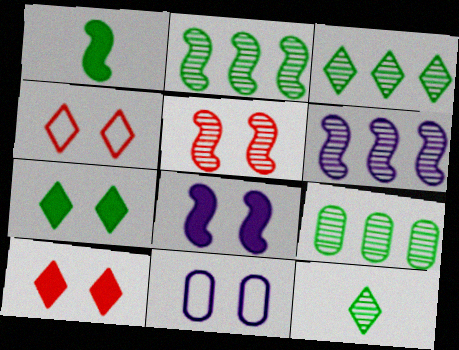[[2, 3, 9], 
[5, 7, 11]]